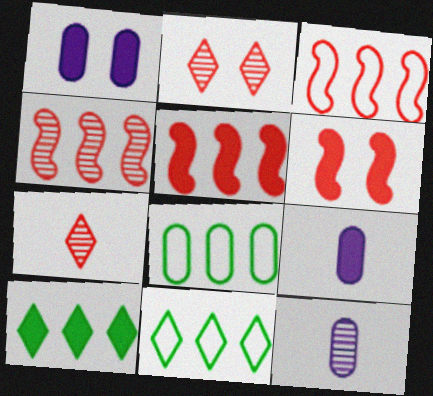[[3, 4, 5], 
[6, 9, 10], 
[6, 11, 12]]